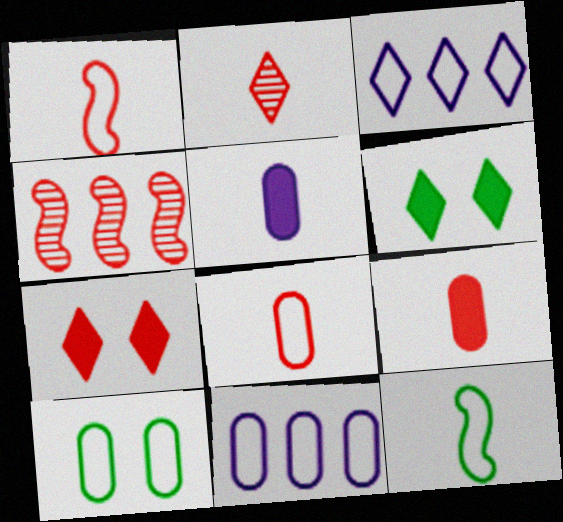[[1, 2, 9], 
[1, 3, 10], 
[2, 3, 6], 
[2, 5, 12], 
[4, 7, 8], 
[8, 10, 11]]